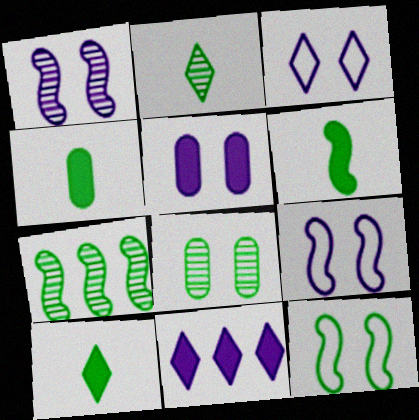[[1, 3, 5], 
[2, 7, 8], 
[4, 6, 10], 
[6, 7, 12]]